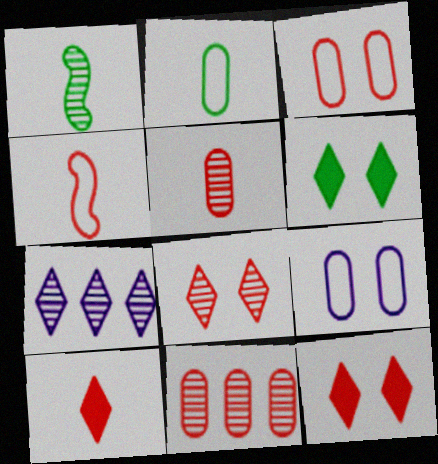[[4, 5, 10], 
[4, 11, 12]]